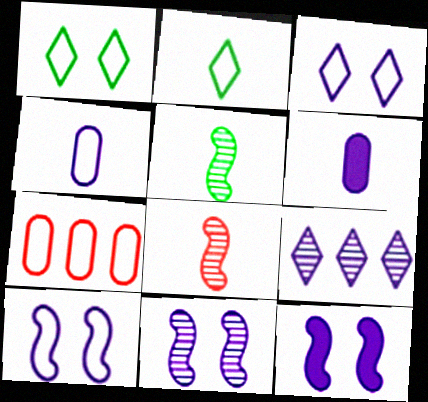[[2, 6, 8], 
[2, 7, 10], 
[4, 9, 12], 
[6, 9, 10], 
[10, 11, 12]]